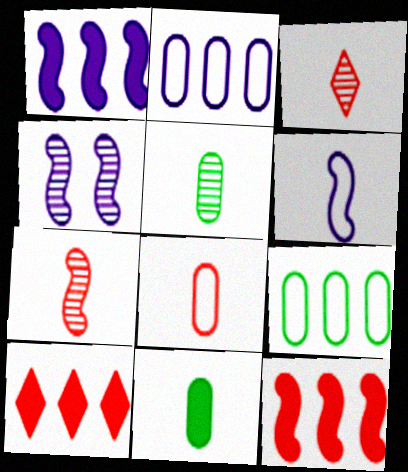[[1, 4, 6], 
[3, 6, 11]]